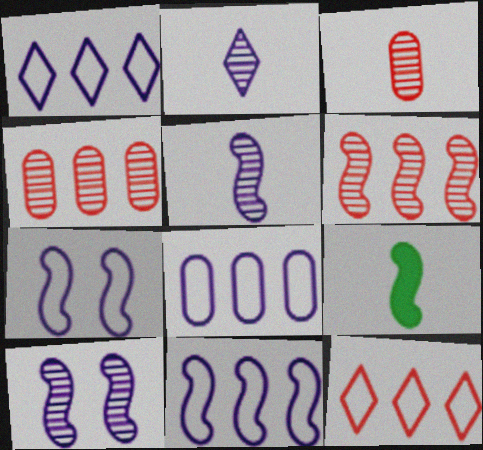[[1, 8, 11], 
[6, 7, 9]]